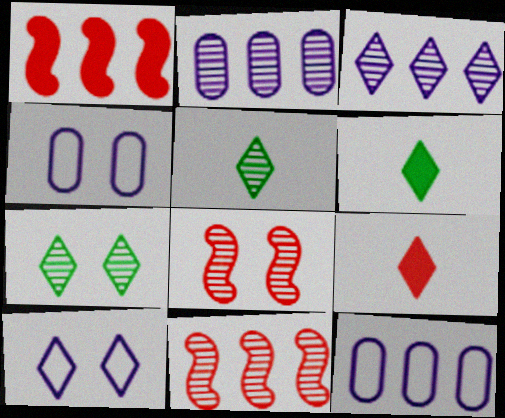[[1, 4, 5], 
[2, 5, 8], 
[4, 6, 11], 
[6, 8, 12]]